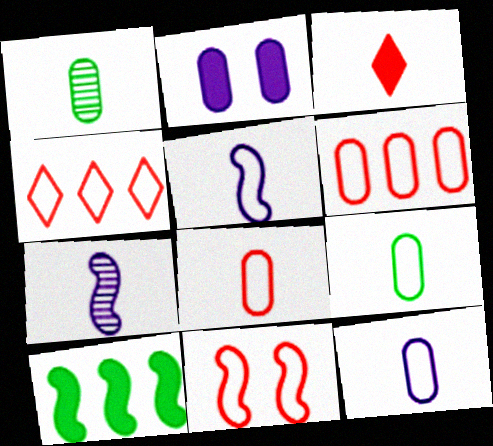[[1, 2, 6], 
[1, 3, 5], 
[2, 3, 10], 
[3, 7, 9], 
[4, 8, 11], 
[7, 10, 11], 
[8, 9, 12]]